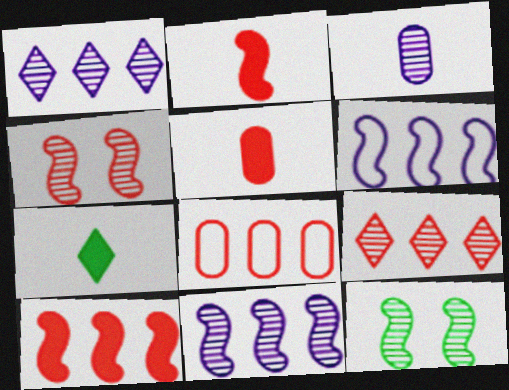[[2, 6, 12], 
[3, 9, 12], 
[8, 9, 10]]